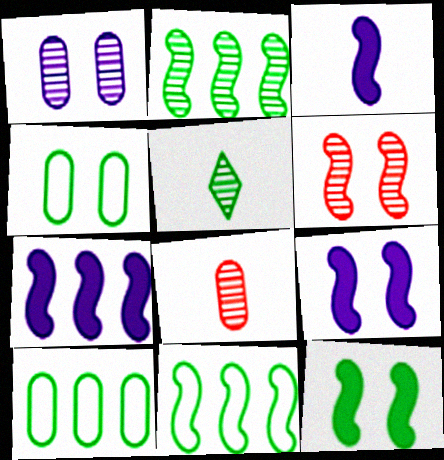[[3, 6, 11], 
[3, 7, 9], 
[5, 10, 12]]